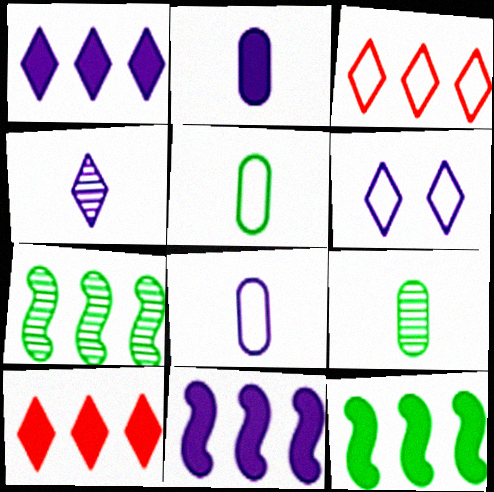[[1, 4, 6]]